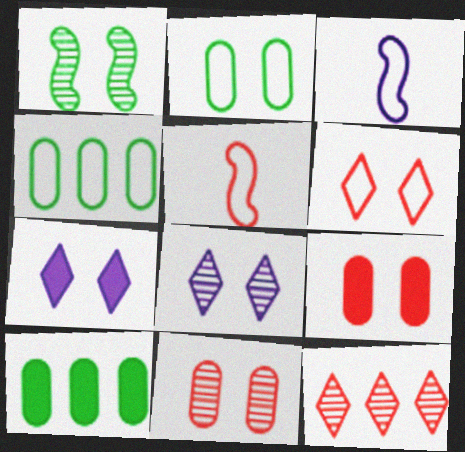[[1, 8, 11], 
[3, 4, 6], 
[5, 8, 10], 
[5, 9, 12]]